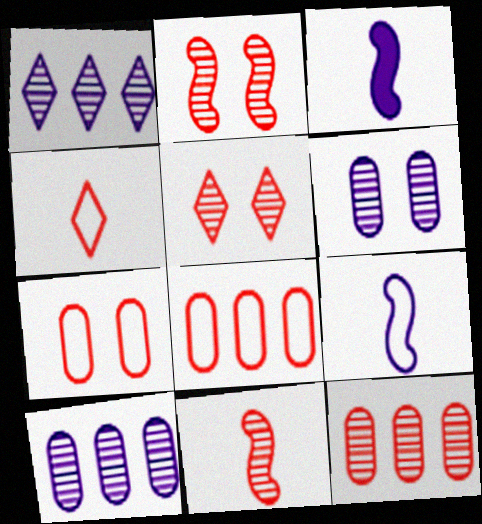[[5, 11, 12]]